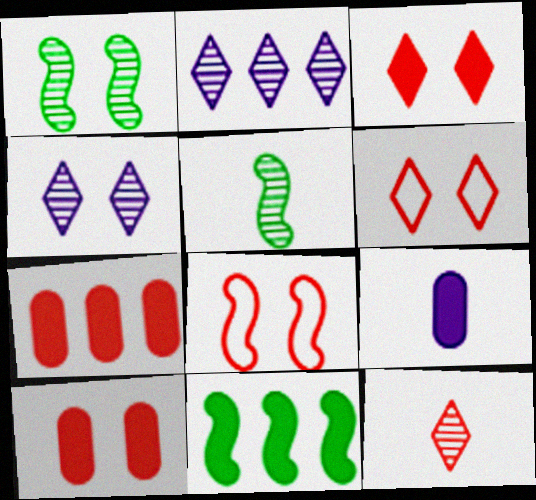[[3, 9, 11], 
[7, 8, 12]]